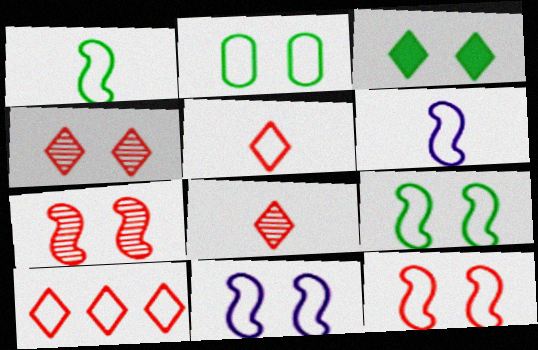[[2, 6, 10], 
[9, 11, 12]]